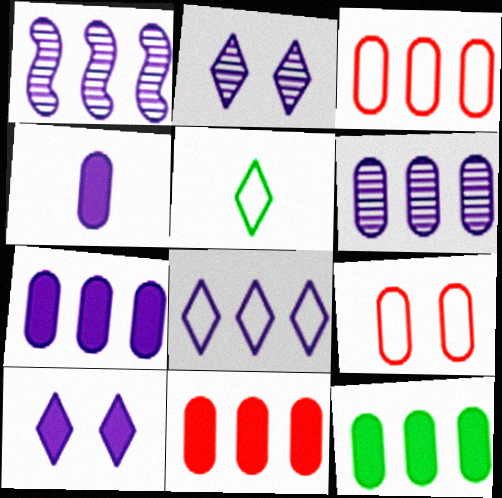[[1, 7, 8], 
[3, 6, 12], 
[7, 11, 12]]